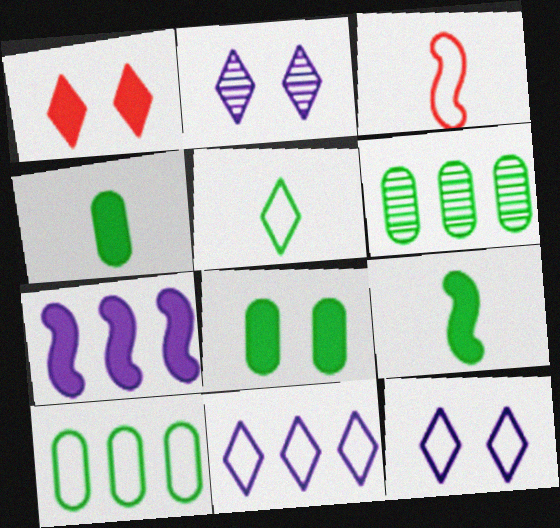[[1, 4, 7], 
[3, 10, 12]]